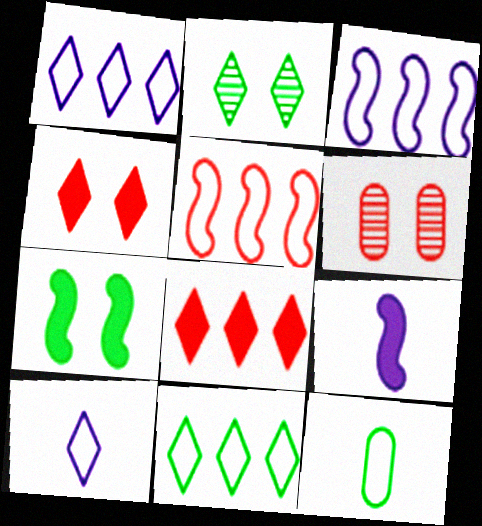[[2, 8, 10], 
[6, 9, 11]]